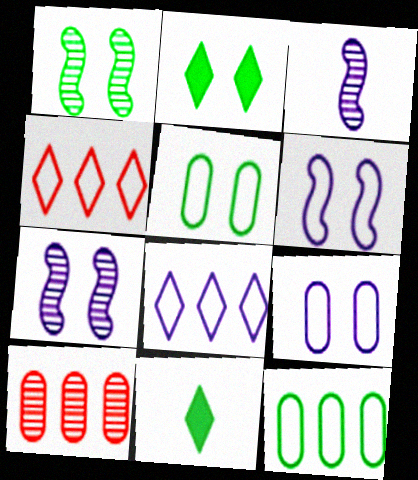[[1, 2, 5], 
[1, 11, 12], 
[6, 10, 11]]